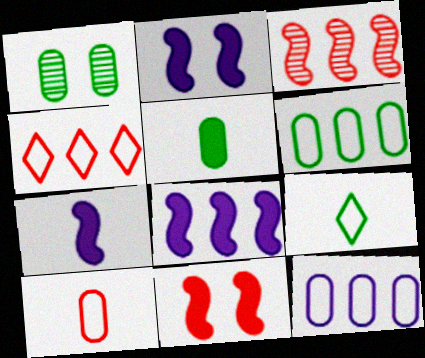[[1, 4, 7], 
[1, 5, 6], 
[2, 7, 8]]